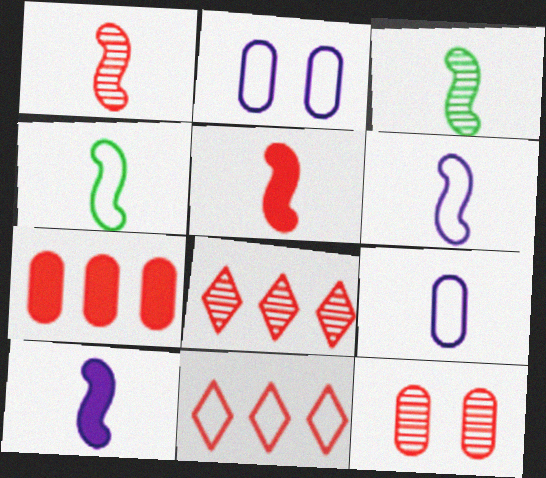[[1, 4, 10], 
[1, 8, 12], 
[2, 4, 11], 
[3, 5, 6], 
[5, 11, 12]]